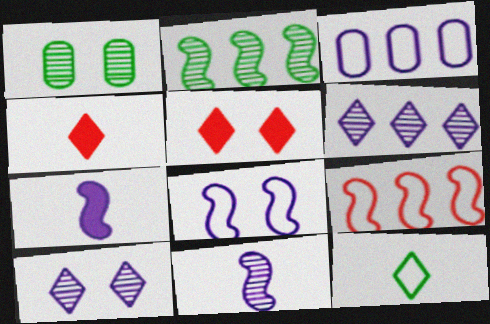[[1, 5, 8], 
[3, 7, 10], 
[5, 6, 12]]